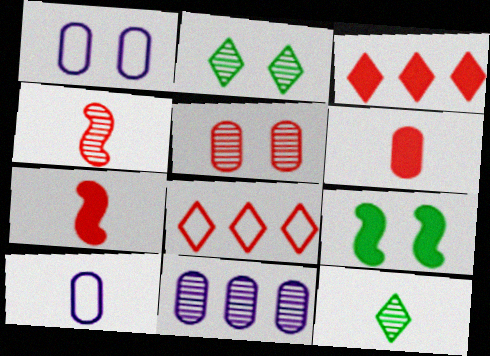[[2, 4, 11], 
[5, 7, 8], 
[7, 10, 12]]